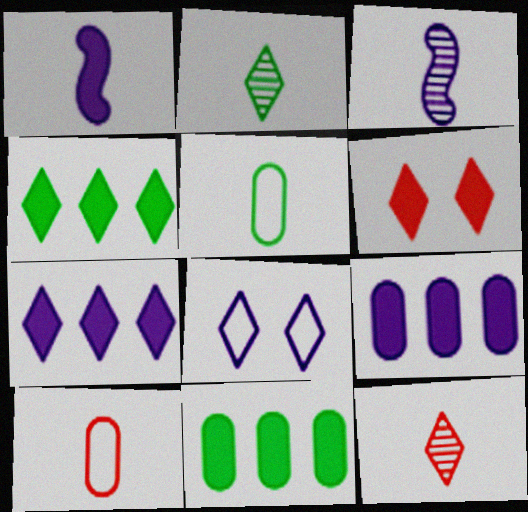[[1, 2, 10], 
[1, 5, 12], 
[1, 6, 11], 
[3, 8, 9], 
[4, 8, 12]]